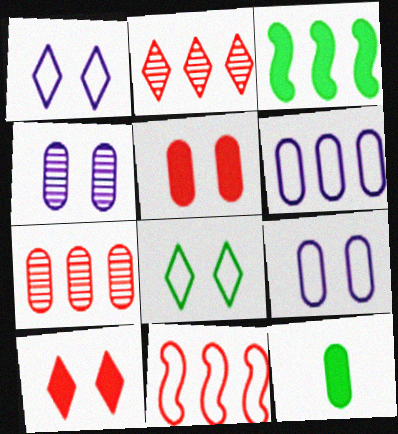[[2, 3, 6], 
[7, 9, 12]]